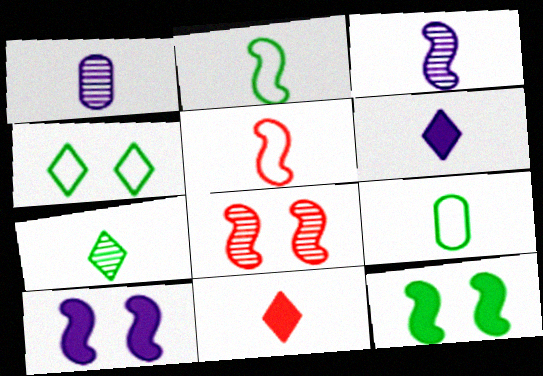[[1, 2, 11], 
[3, 9, 11]]